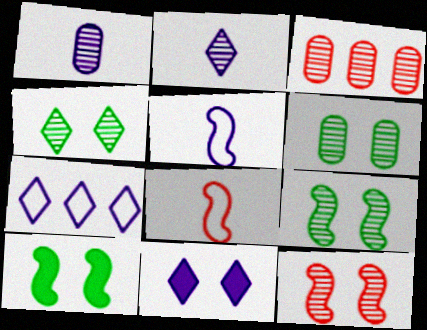[[1, 3, 6], 
[2, 3, 9], 
[2, 7, 11], 
[4, 6, 9]]